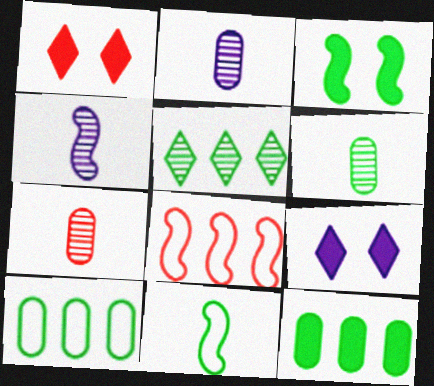[[1, 4, 10], 
[1, 7, 8], 
[2, 6, 7], 
[3, 4, 8], 
[6, 8, 9]]